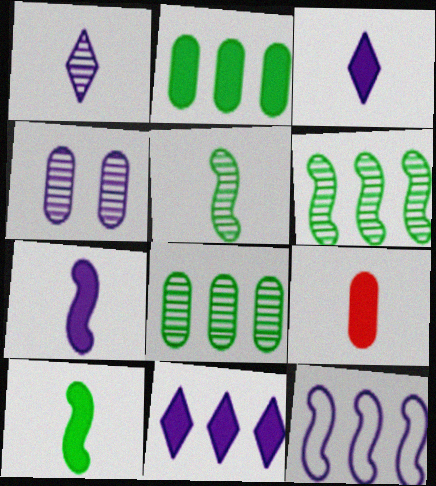[[3, 4, 12], 
[3, 9, 10]]